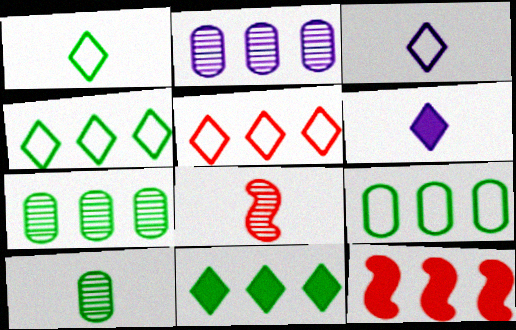[[2, 4, 12]]